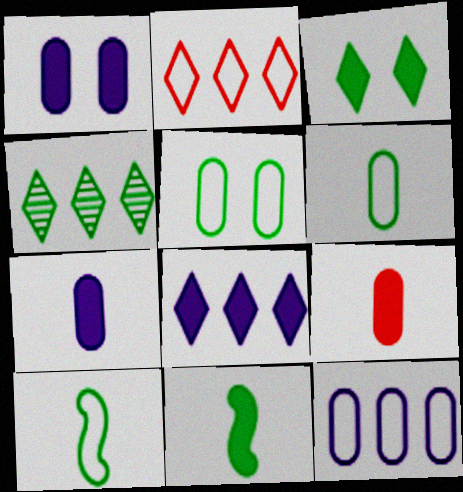[[2, 4, 8], 
[4, 5, 11]]